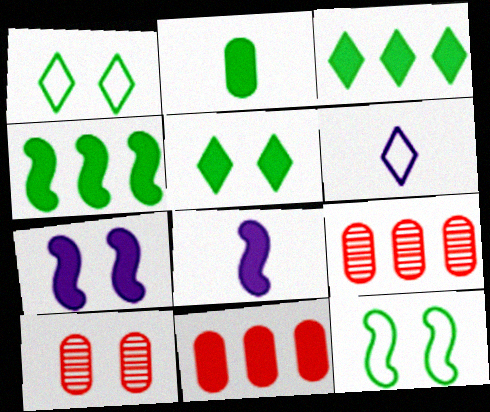[[1, 7, 10], 
[1, 8, 9], 
[2, 4, 5], 
[4, 6, 10], 
[5, 8, 11]]